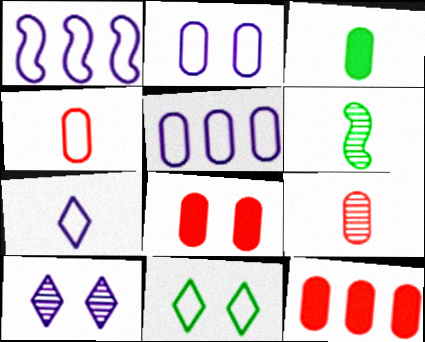[[1, 2, 7], 
[1, 4, 11]]